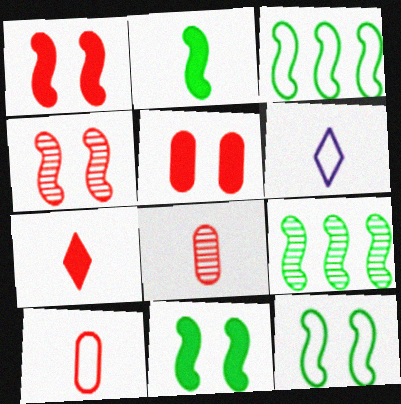[[2, 6, 8], 
[2, 9, 12], 
[5, 6, 9]]